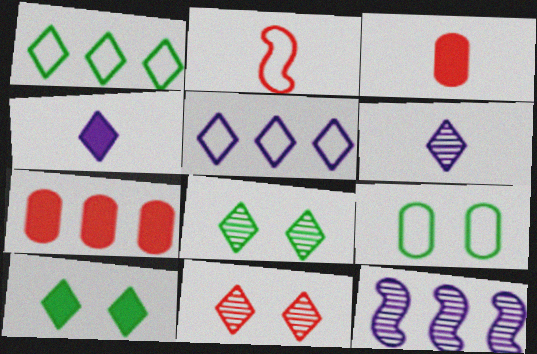[[1, 4, 11], 
[1, 7, 12], 
[2, 5, 9], 
[2, 7, 11]]